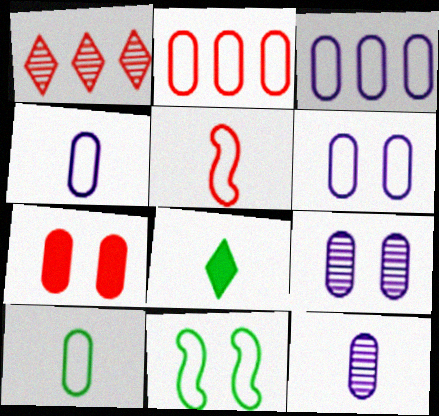[[1, 5, 7], 
[2, 6, 10], 
[3, 4, 6], 
[5, 8, 12]]